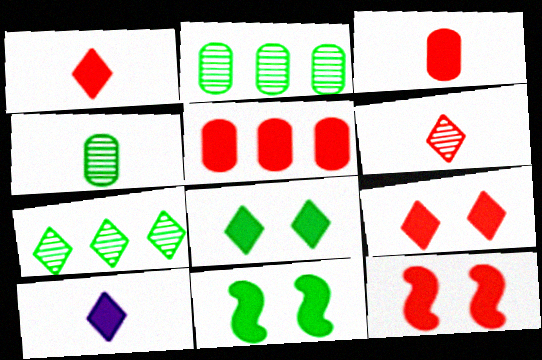[[1, 5, 12], 
[5, 10, 11]]